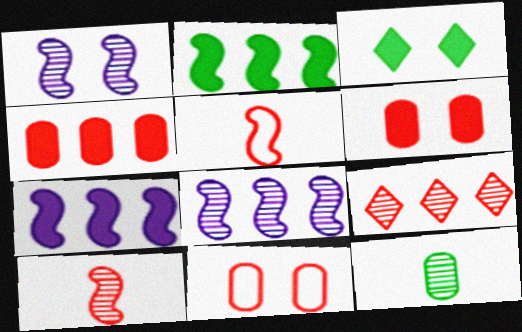[[1, 2, 5], 
[1, 3, 11], 
[1, 9, 12], 
[5, 6, 9]]